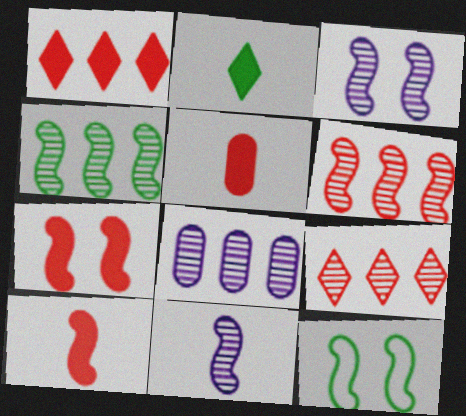[[1, 5, 7], 
[3, 7, 12], 
[4, 8, 9]]